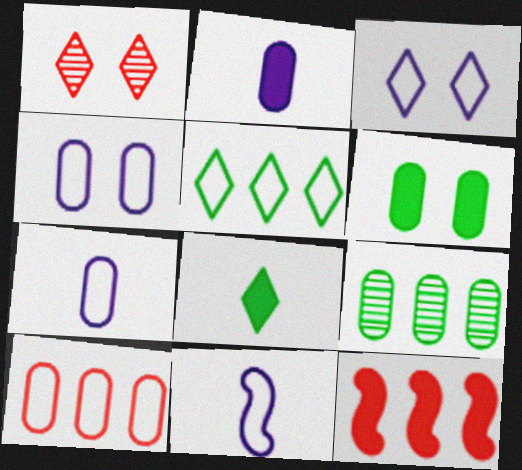[]